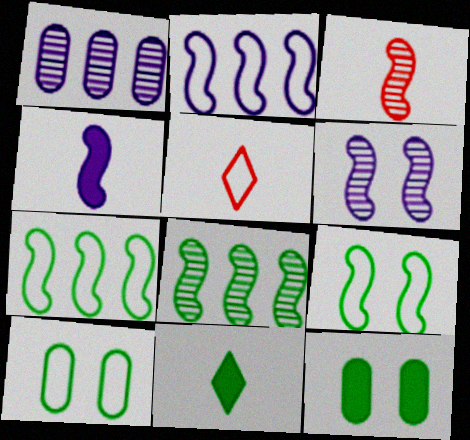[[2, 4, 6], 
[2, 5, 10], 
[3, 6, 8], 
[8, 10, 11]]